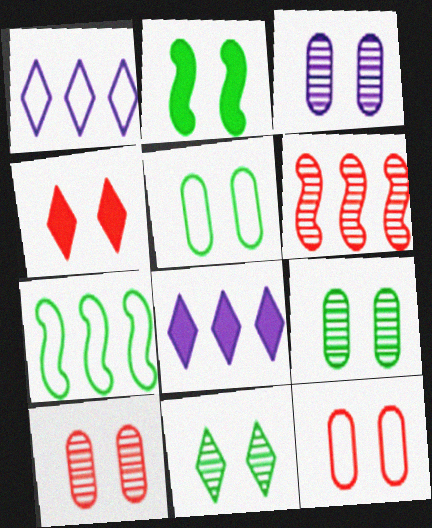[[2, 5, 11], 
[3, 9, 10]]